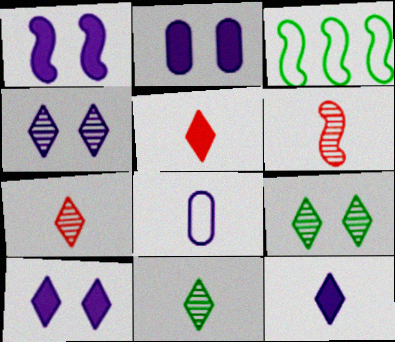[[1, 2, 10], 
[1, 3, 6], 
[2, 3, 7]]